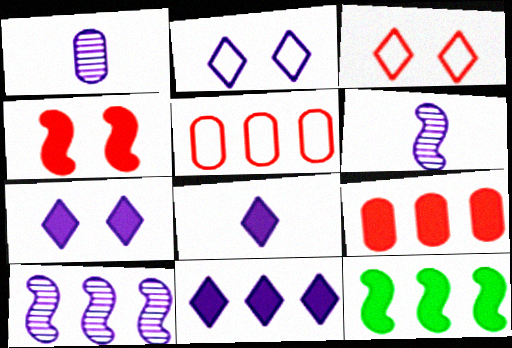[[1, 3, 12], 
[7, 8, 11], 
[9, 11, 12]]